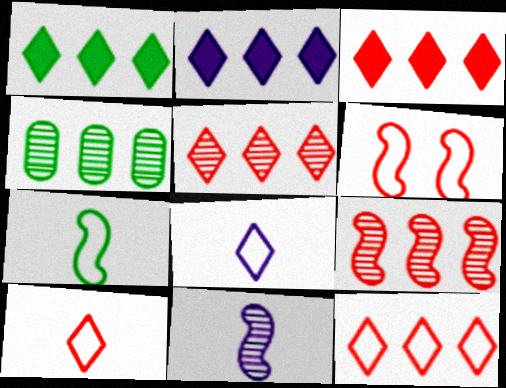[[1, 2, 3], 
[3, 5, 12]]